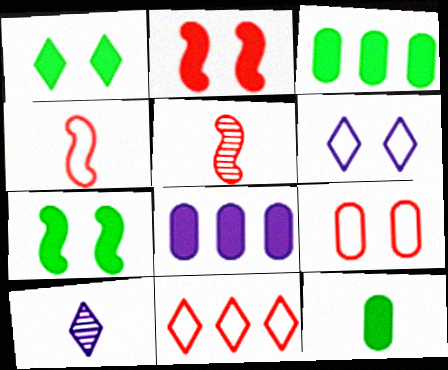[[1, 10, 11], 
[3, 5, 6], 
[4, 9, 11], 
[4, 10, 12]]